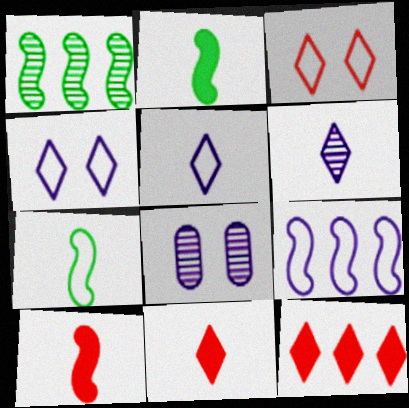[[7, 8, 12]]